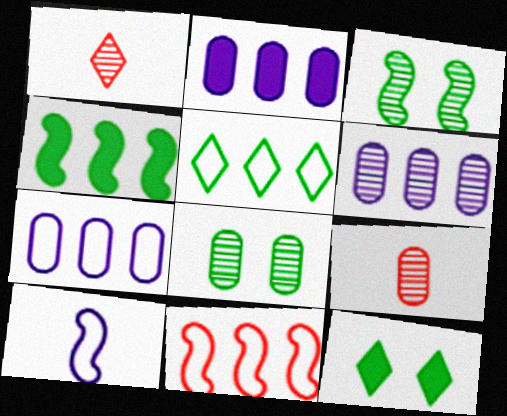[[1, 3, 6], 
[2, 6, 7], 
[5, 7, 11], 
[6, 8, 9]]